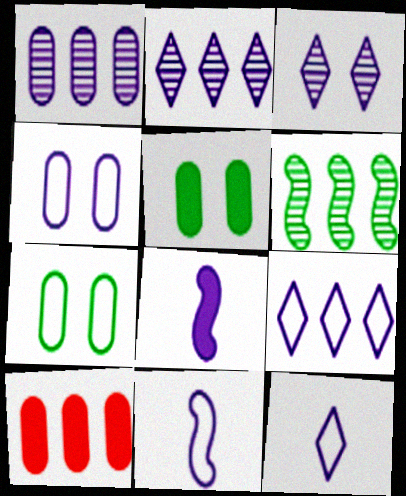[[2, 4, 8], 
[4, 9, 11], 
[6, 9, 10]]